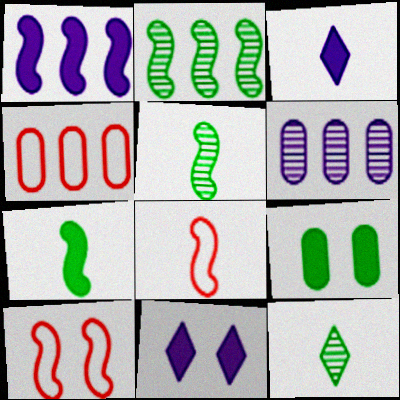[[1, 5, 10], 
[4, 5, 11]]